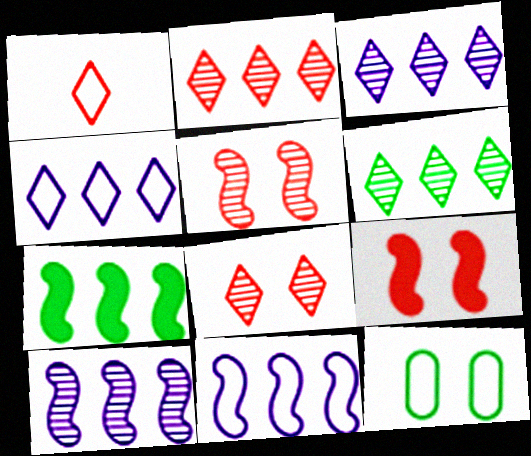[[1, 11, 12], 
[2, 3, 6]]